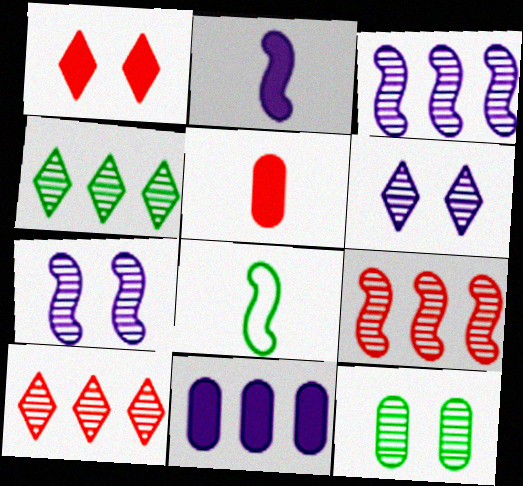[]